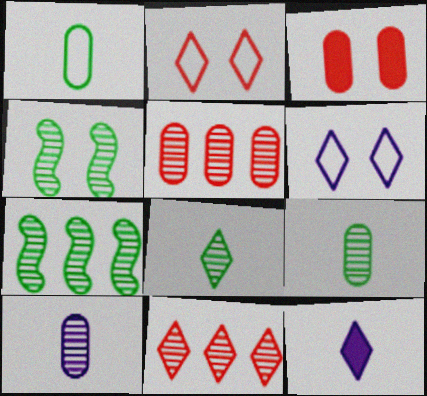[[3, 4, 6], 
[4, 10, 11]]